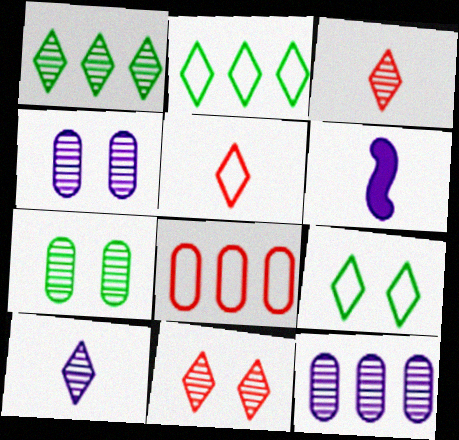[[1, 10, 11]]